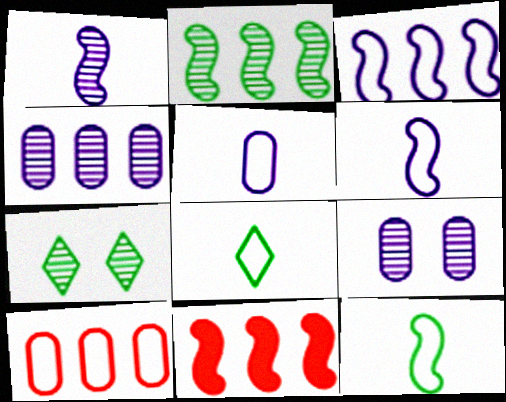[[2, 3, 11], 
[5, 7, 11], 
[8, 9, 11]]